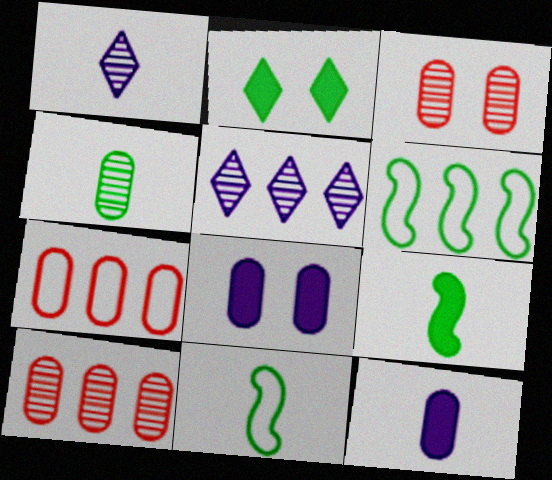[[2, 4, 6], 
[4, 7, 8]]